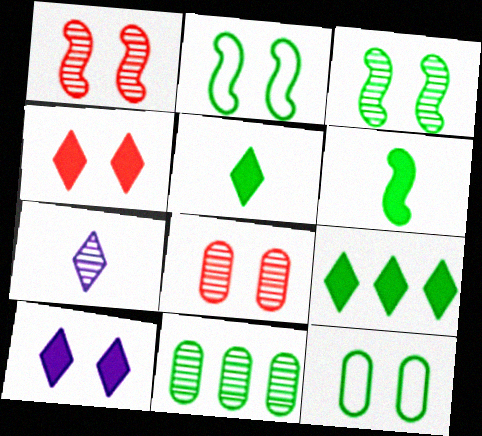[[1, 7, 11], 
[1, 10, 12], 
[2, 5, 11], 
[2, 8, 10]]